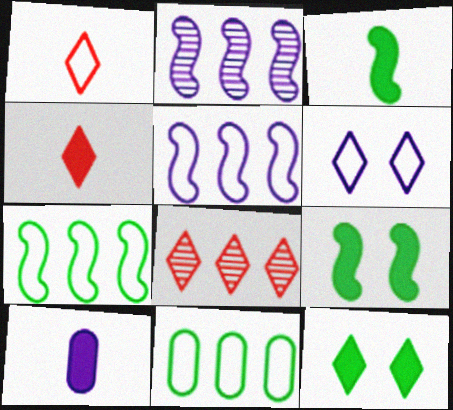[[2, 6, 10], 
[3, 4, 10]]